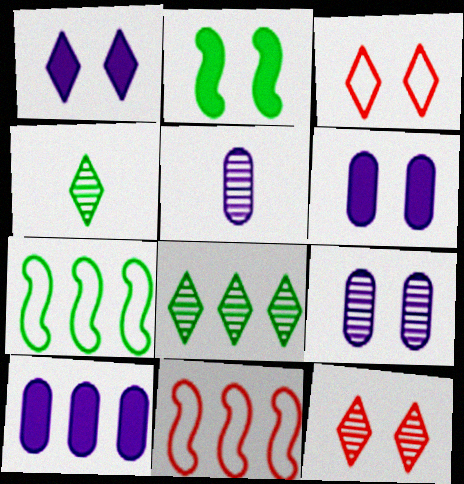[[2, 3, 9], 
[4, 6, 11], 
[8, 10, 11]]